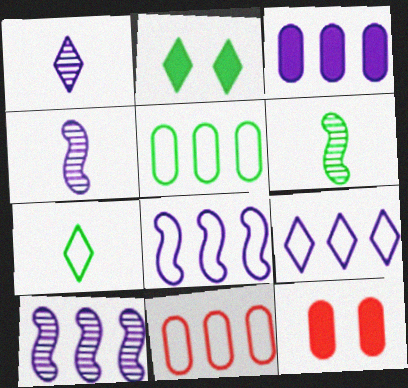[[2, 4, 11], 
[2, 5, 6], 
[3, 9, 10], 
[6, 9, 12], 
[7, 10, 12]]